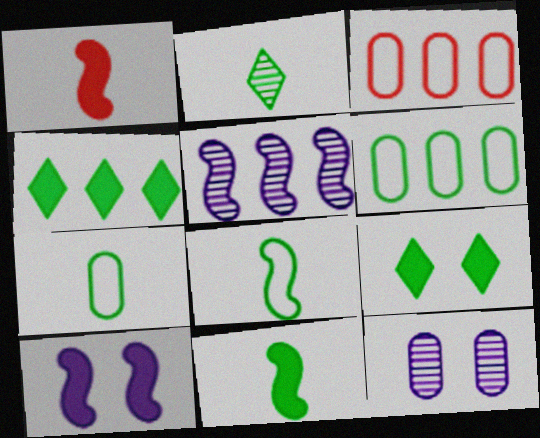[[2, 3, 10], 
[2, 7, 11], 
[3, 4, 5]]